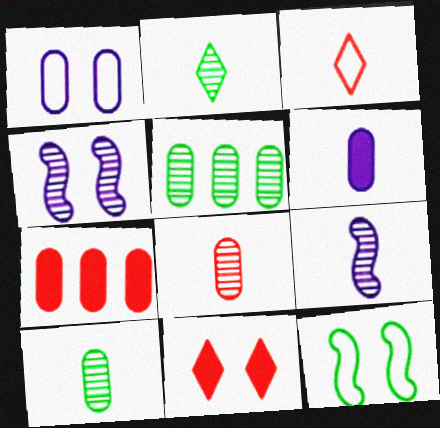[[1, 7, 10], 
[2, 8, 9]]